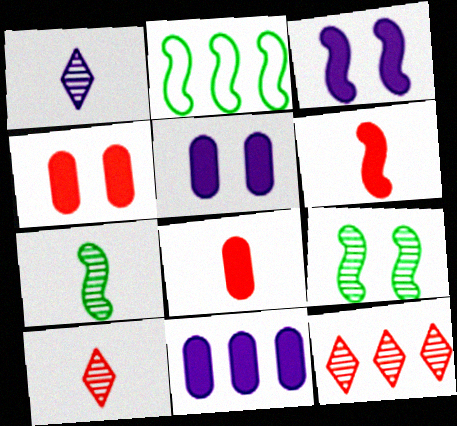[[1, 2, 4], 
[2, 5, 10], 
[2, 11, 12]]